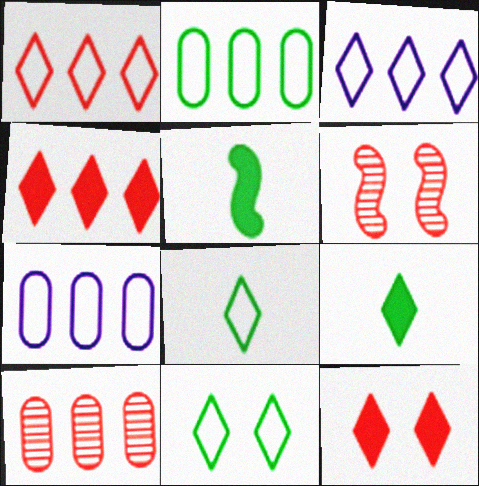[[6, 7, 9]]